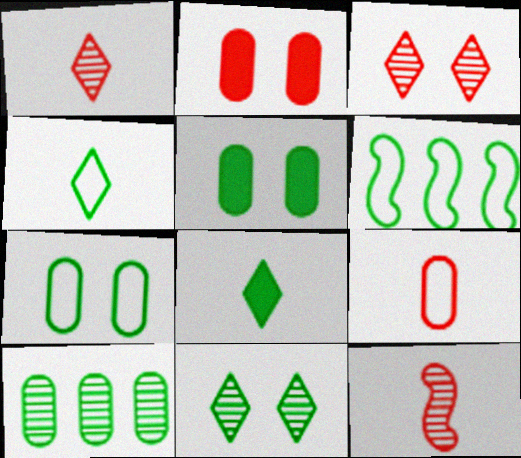[[4, 6, 7]]